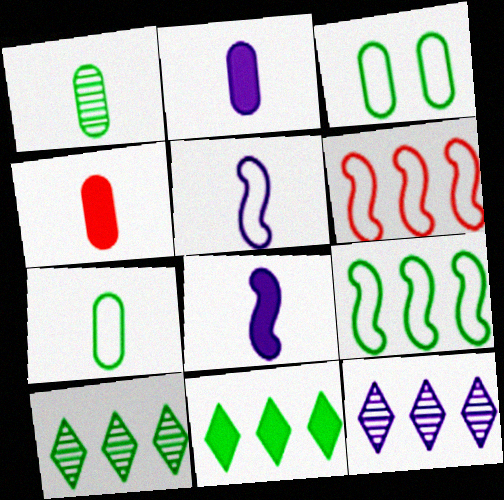[]